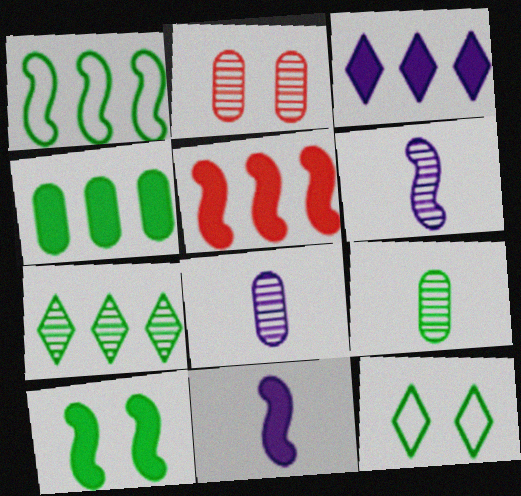[[1, 4, 7], 
[2, 6, 7], 
[3, 4, 5], 
[5, 8, 12], 
[5, 10, 11]]